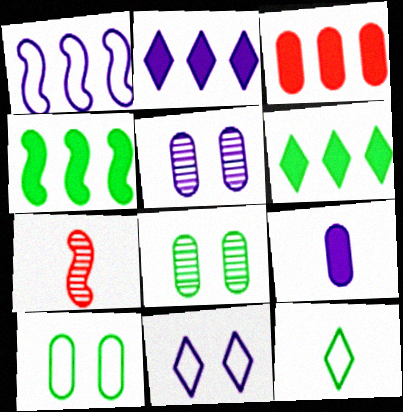[[2, 3, 4], 
[2, 7, 10], 
[4, 8, 12], 
[7, 9, 12]]